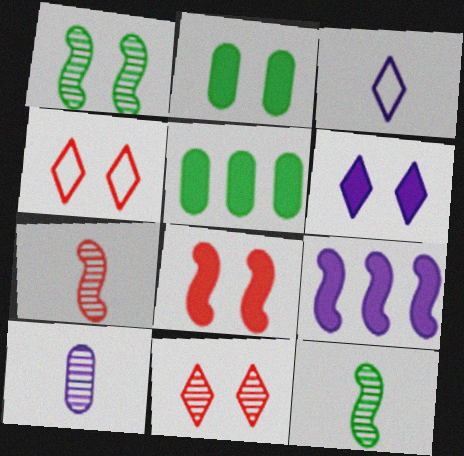[[2, 6, 8]]